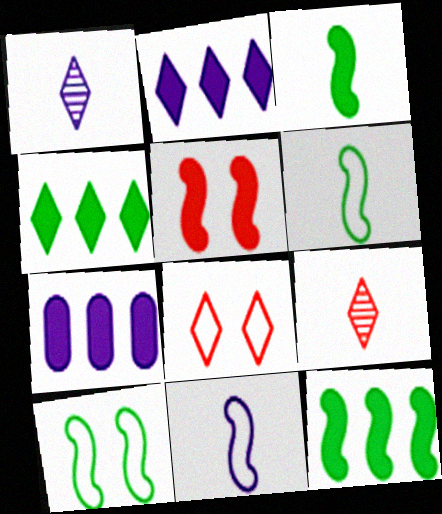[[1, 4, 8], 
[7, 9, 10]]